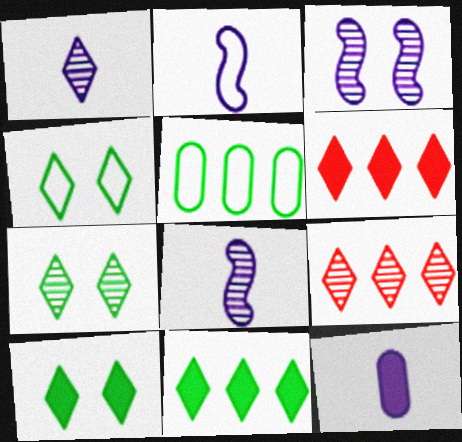[[1, 2, 12], 
[1, 4, 6], 
[1, 7, 9], 
[4, 7, 10]]